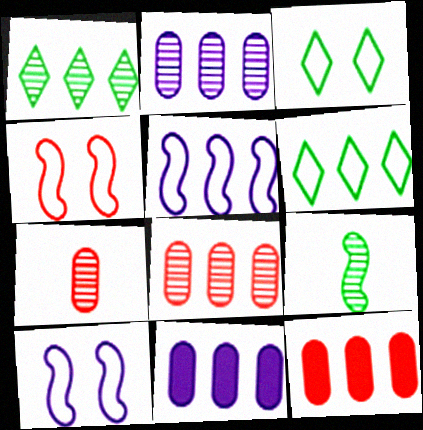[[1, 5, 12]]